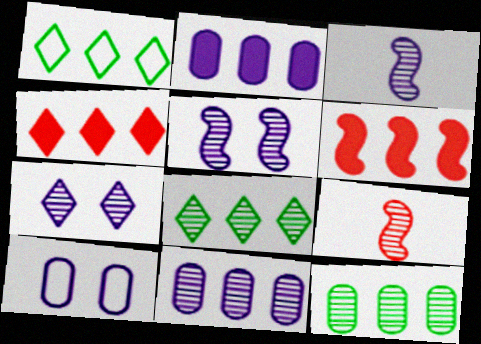[[1, 6, 11], 
[3, 7, 11], 
[7, 9, 12]]